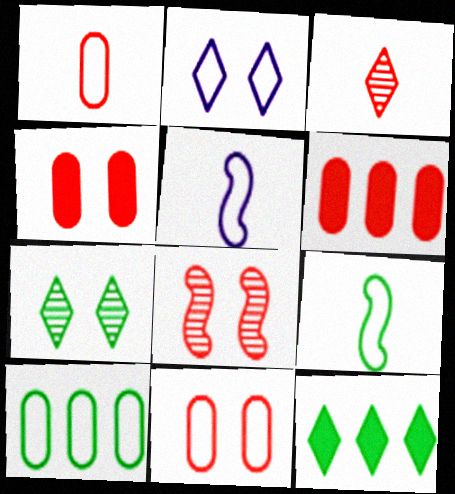[[2, 3, 12], 
[5, 6, 7]]